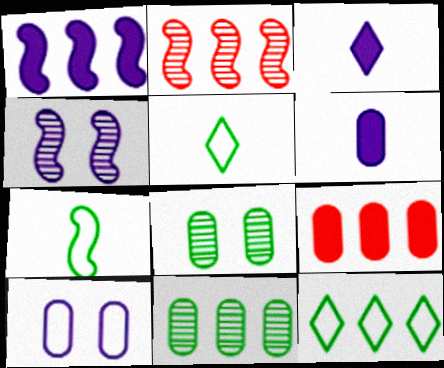[[4, 5, 9]]